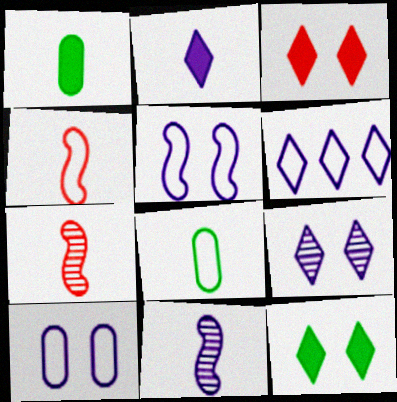[[2, 6, 9], 
[2, 7, 8]]